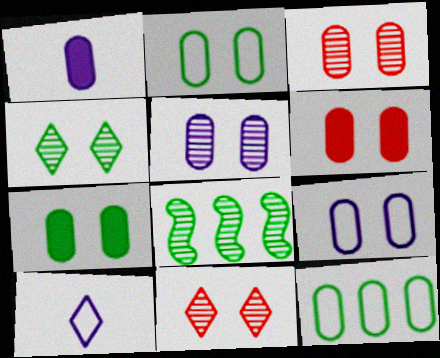[[1, 3, 12], 
[2, 5, 6], 
[3, 7, 9], 
[6, 8, 10]]